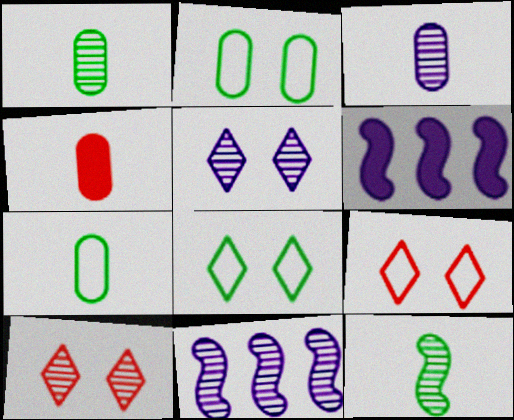[[1, 6, 9], 
[1, 10, 11], 
[3, 4, 7], 
[3, 5, 11], 
[4, 8, 11], 
[6, 7, 10]]